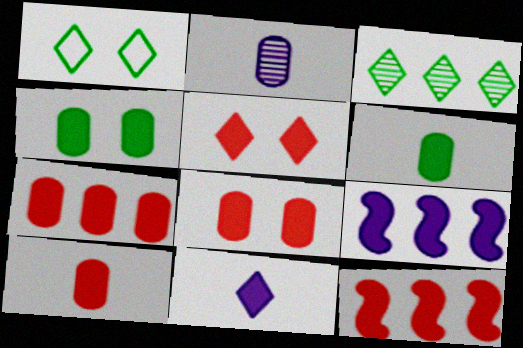[[1, 2, 12], 
[4, 11, 12], 
[5, 6, 9], 
[5, 10, 12], 
[7, 8, 10]]